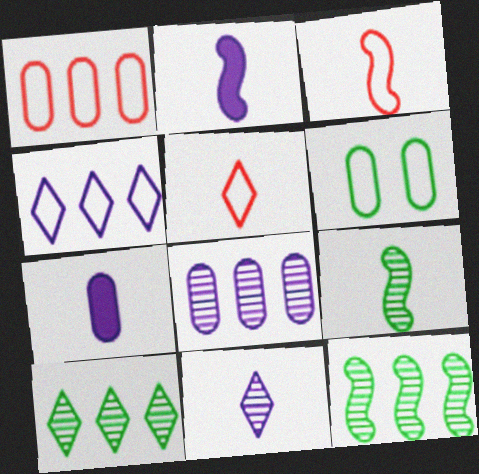[[2, 3, 9], 
[3, 4, 6], 
[5, 7, 9]]